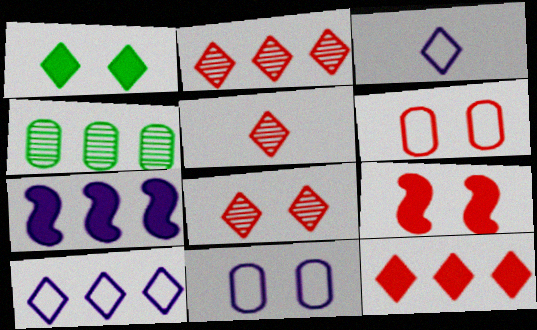[[1, 2, 3], 
[1, 5, 10], 
[2, 5, 8], 
[3, 4, 9], 
[6, 8, 9]]